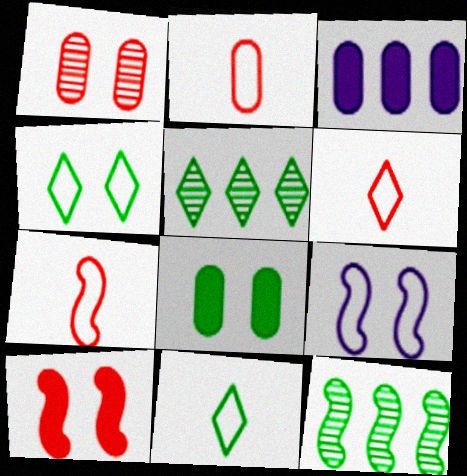[[2, 6, 7], 
[8, 11, 12]]